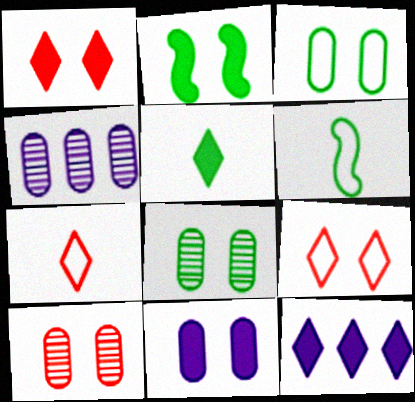[[1, 2, 11], 
[1, 4, 6], 
[1, 5, 12], 
[2, 4, 7], 
[3, 10, 11], 
[6, 10, 12]]